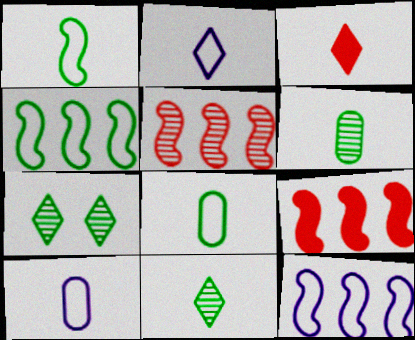[[2, 3, 11], 
[7, 9, 10]]